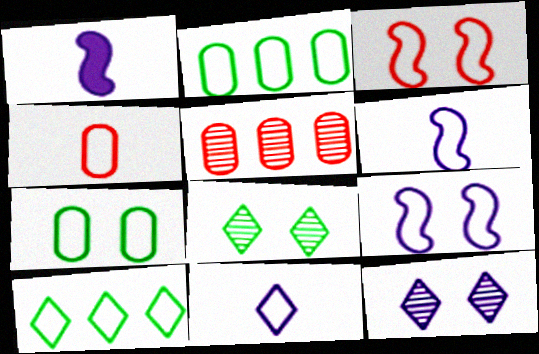[[2, 3, 11], 
[4, 9, 10]]